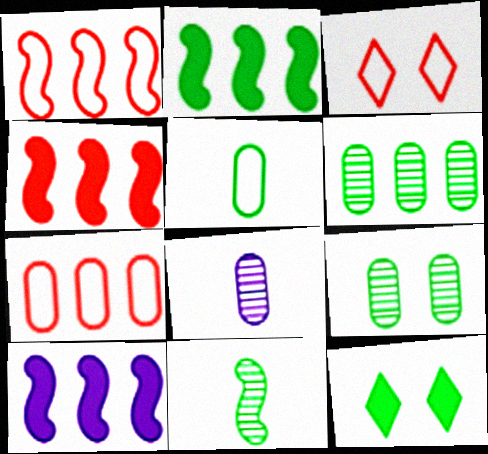[[1, 8, 12], 
[2, 3, 8], 
[2, 4, 10]]